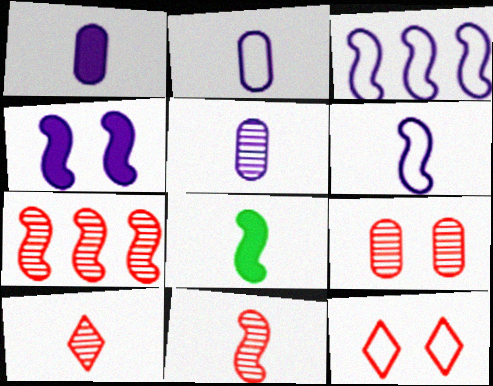[[1, 2, 5], 
[2, 8, 10], 
[6, 8, 11], 
[7, 9, 10]]